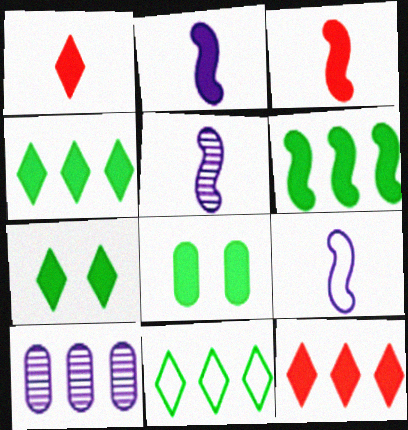[[2, 5, 9], 
[2, 8, 12]]